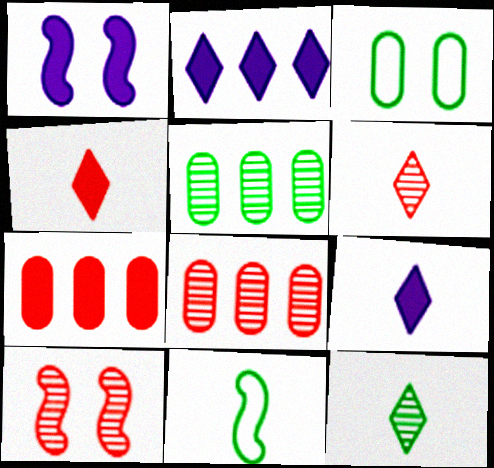[[6, 8, 10]]